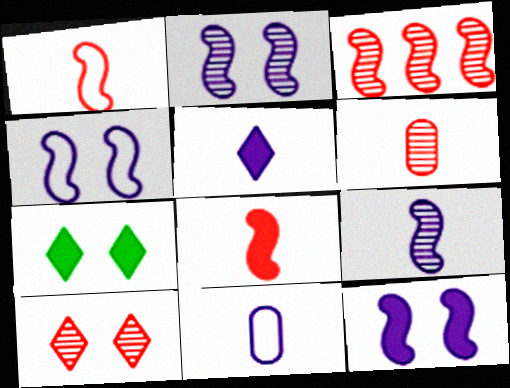[[2, 4, 12], 
[3, 6, 10], 
[3, 7, 11], 
[5, 9, 11]]